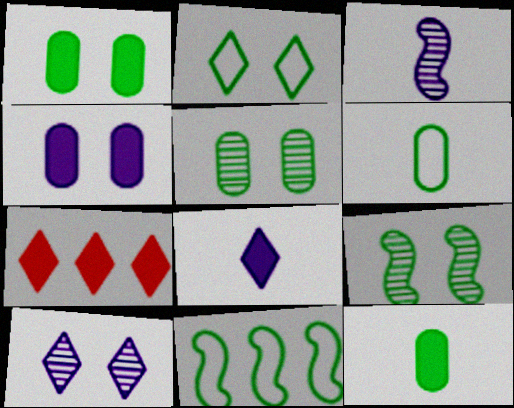[[1, 2, 9], 
[2, 6, 11]]